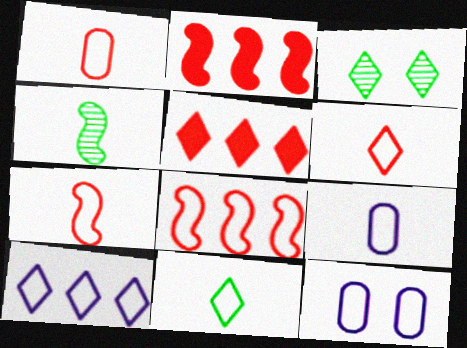[[1, 6, 7], 
[2, 3, 9], 
[4, 5, 12], 
[7, 9, 11], 
[8, 11, 12]]